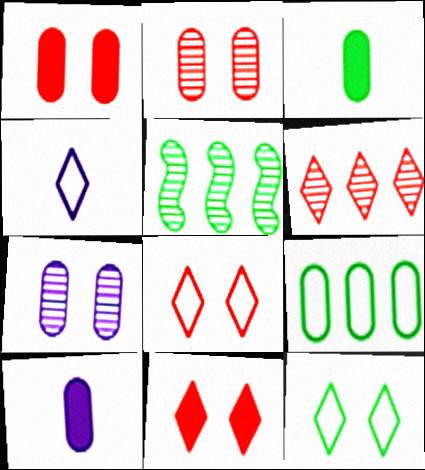[[1, 4, 5], 
[2, 9, 10], 
[3, 5, 12], 
[5, 8, 10]]